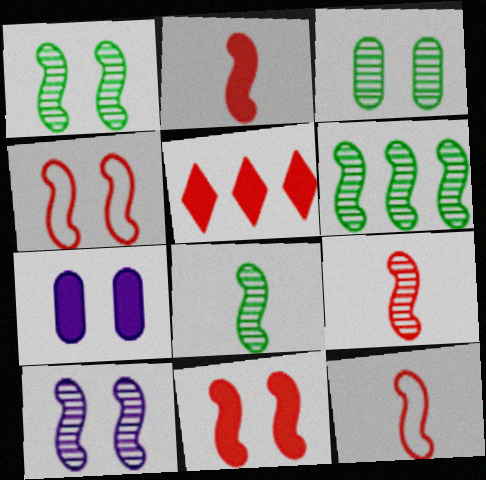[[1, 6, 8], 
[2, 9, 12], 
[6, 9, 10]]